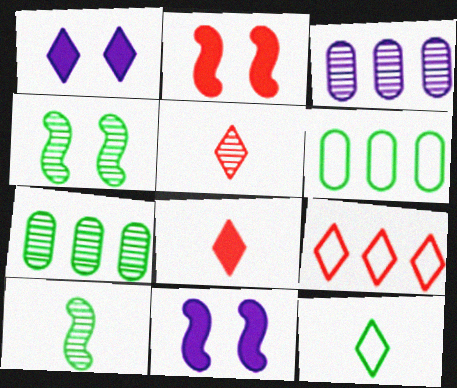[[2, 3, 12], 
[3, 4, 5], 
[5, 6, 11]]